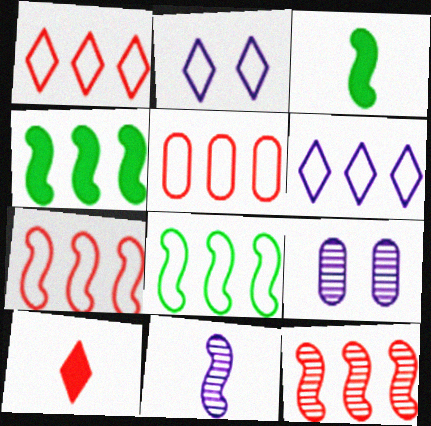[[1, 3, 9], 
[1, 5, 7], 
[5, 6, 8], 
[8, 9, 10]]